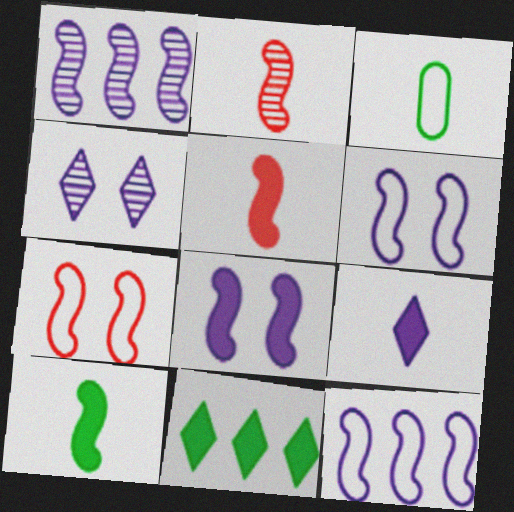[[1, 7, 10], 
[2, 3, 9]]